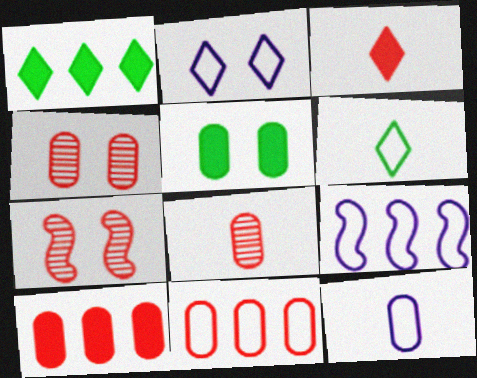[[1, 7, 12], 
[2, 5, 7], 
[2, 9, 12], 
[3, 7, 11]]